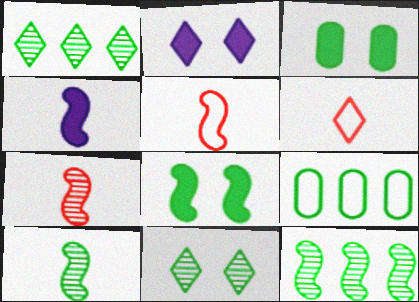[[1, 2, 6], 
[2, 7, 9], 
[4, 5, 10]]